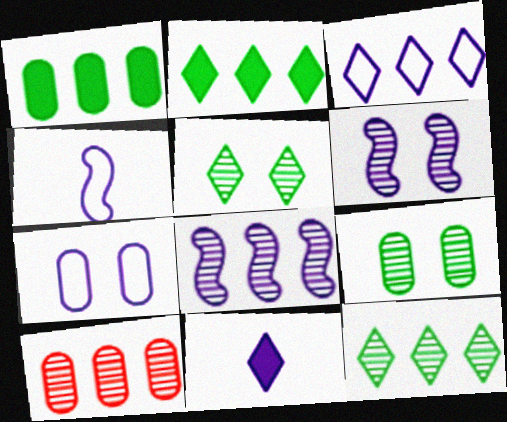[[3, 4, 7], 
[7, 8, 11], 
[8, 10, 12]]